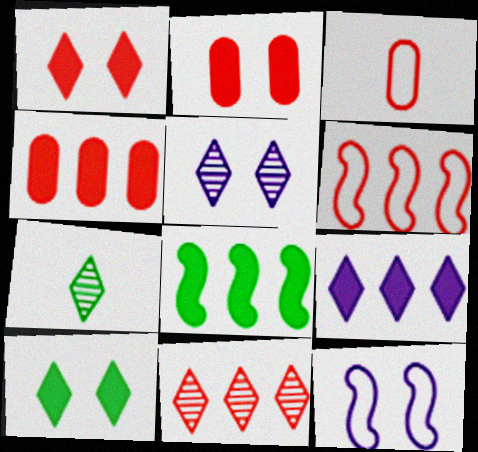[[3, 5, 8], 
[4, 6, 11], 
[4, 7, 12], 
[4, 8, 9], 
[5, 7, 11]]